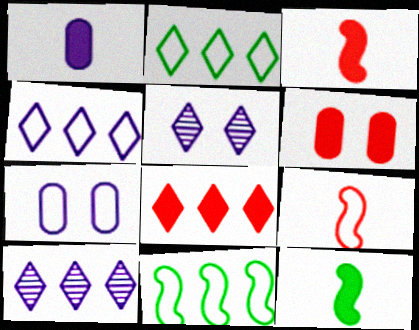[[2, 7, 9], 
[2, 8, 10], 
[3, 6, 8]]